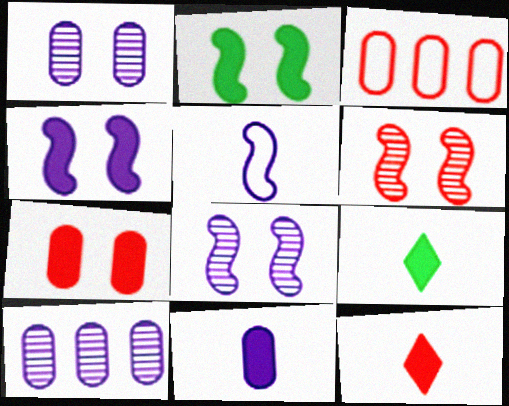[[3, 6, 12], 
[3, 8, 9]]